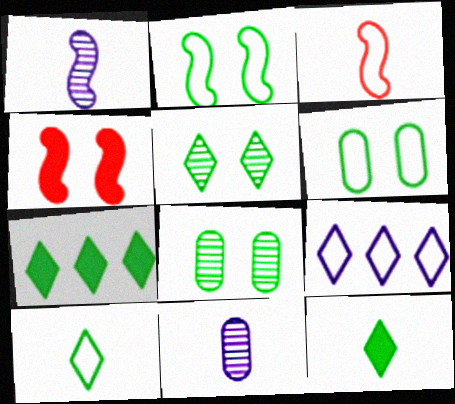[[3, 6, 9], 
[3, 11, 12], 
[5, 7, 10]]